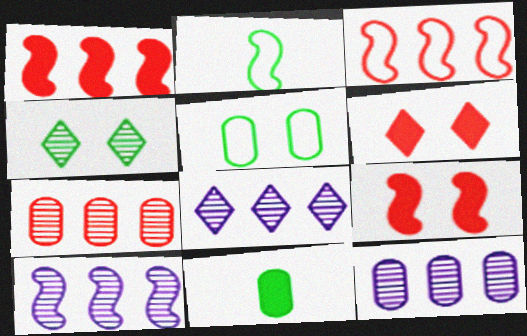[[2, 6, 12], 
[2, 9, 10], 
[8, 10, 12]]